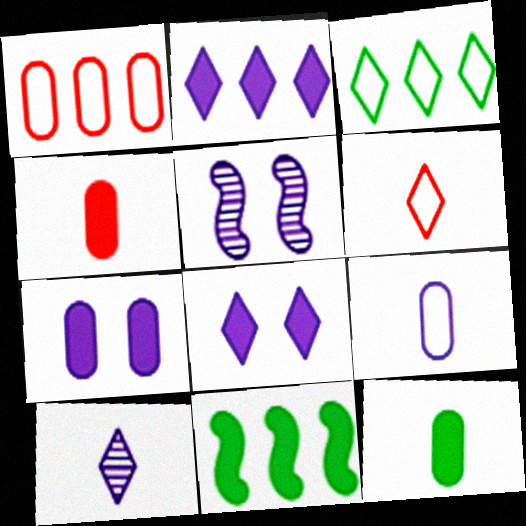[[2, 5, 9], 
[3, 4, 5], 
[4, 8, 11]]